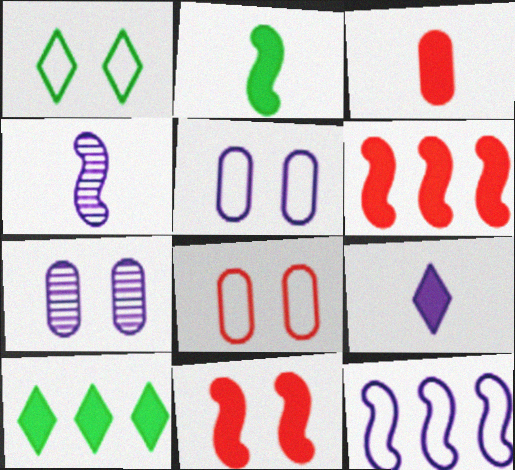[[1, 7, 11], 
[2, 3, 9], 
[4, 8, 10], 
[7, 9, 12]]